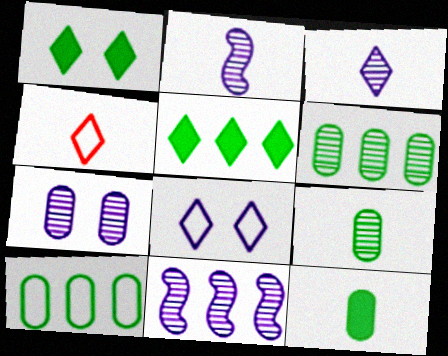[[2, 4, 12], 
[3, 7, 11]]